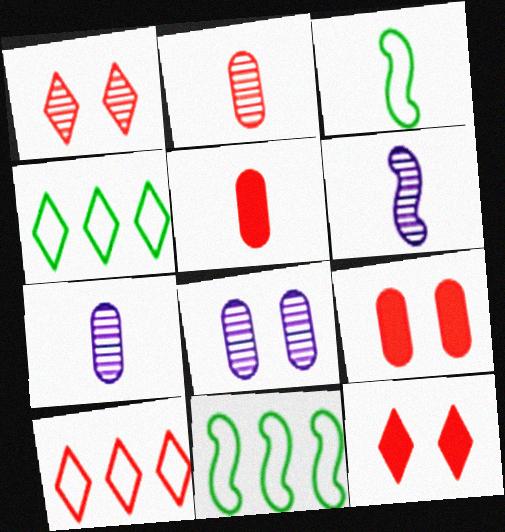[[4, 6, 9], 
[7, 11, 12]]